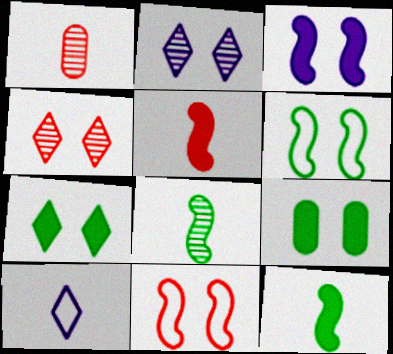[[1, 10, 12], 
[2, 9, 11]]